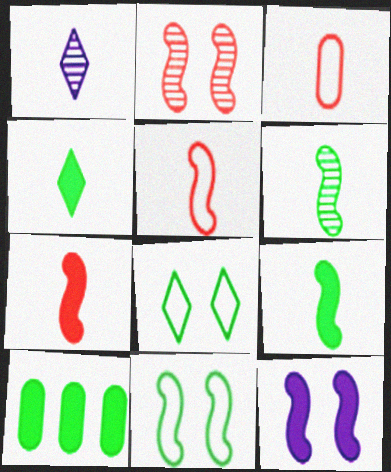[[1, 3, 9], 
[2, 11, 12], 
[6, 8, 10]]